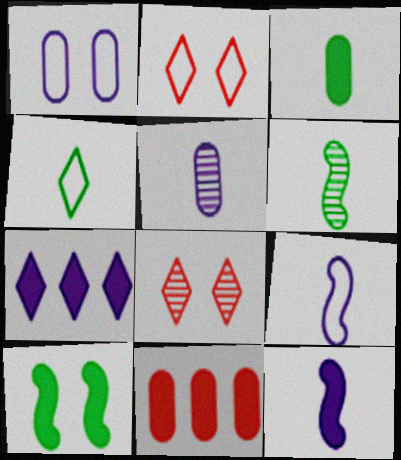[[1, 8, 10], 
[3, 4, 6], 
[4, 7, 8]]